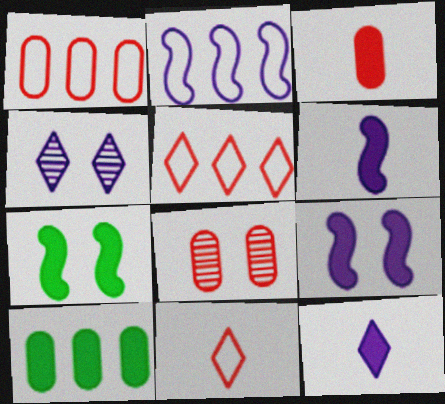[[1, 3, 8]]